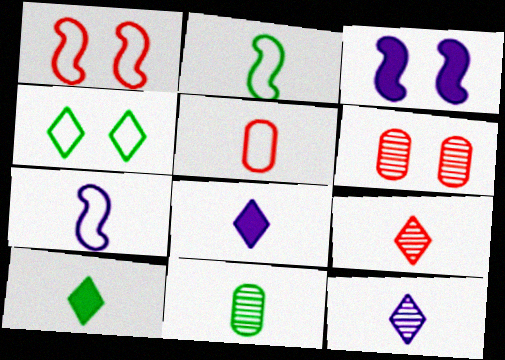[[2, 10, 11], 
[3, 4, 6]]